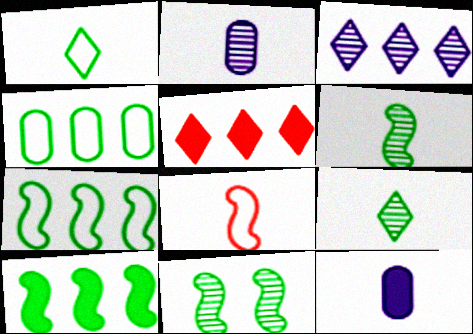[[8, 9, 12]]